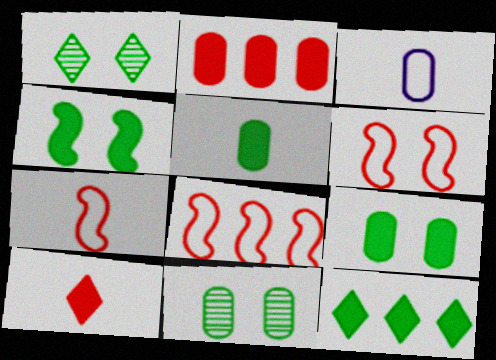[[2, 3, 11], 
[4, 5, 12], 
[6, 7, 8]]